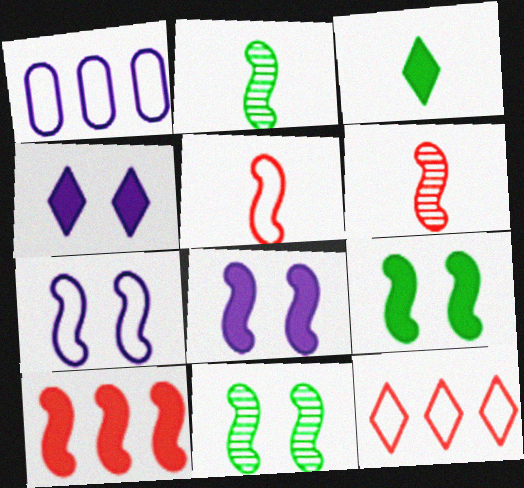[[2, 7, 10]]